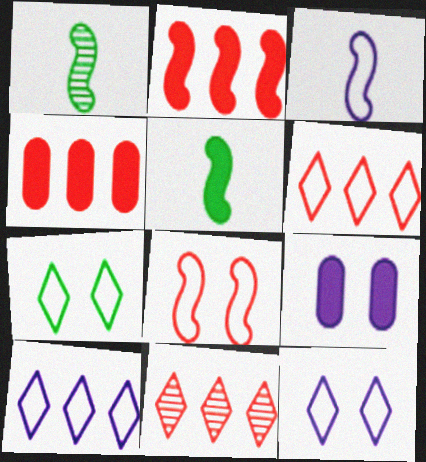[[1, 4, 12], 
[1, 6, 9]]